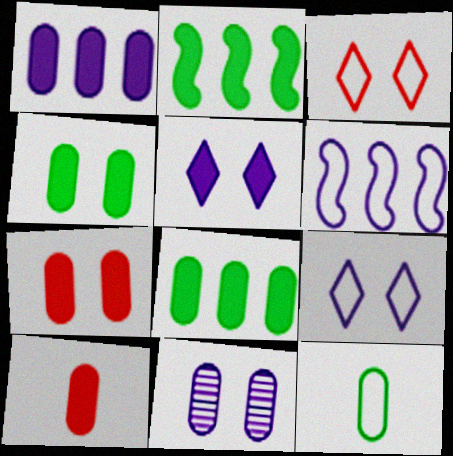[[1, 4, 10], 
[2, 5, 10], 
[3, 6, 12]]